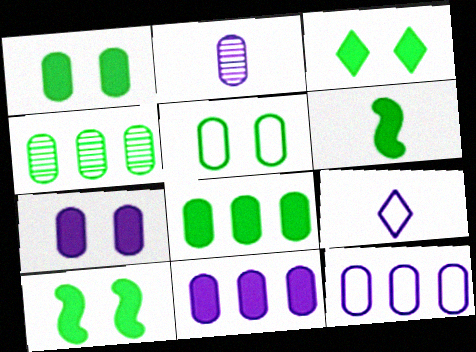[[1, 3, 10], 
[2, 7, 12], 
[3, 6, 8]]